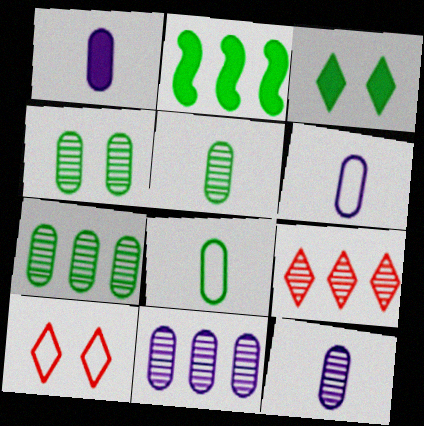[[1, 6, 12], 
[2, 10, 12], 
[4, 5, 7]]